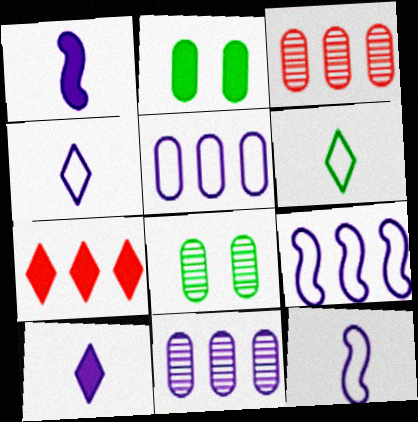[[1, 2, 7], 
[7, 8, 12]]